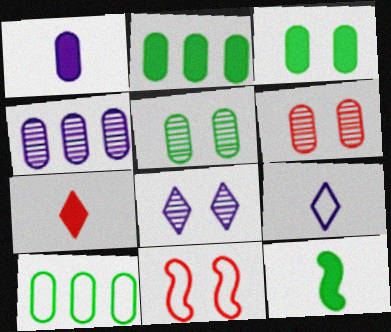[[1, 6, 10], 
[1, 7, 12], 
[3, 8, 11], 
[9, 10, 11]]